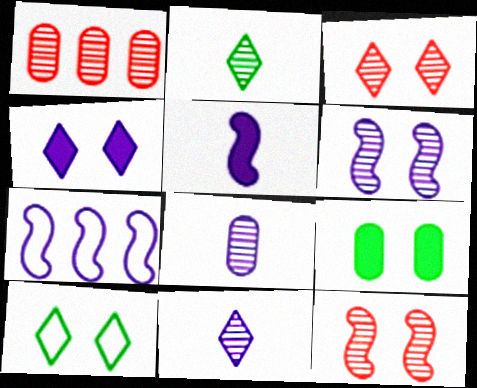[[1, 2, 6], 
[1, 5, 10], 
[3, 4, 10], 
[4, 7, 8], 
[5, 6, 7]]